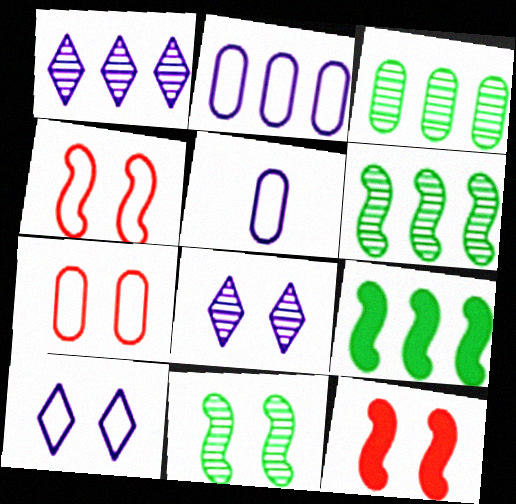[]